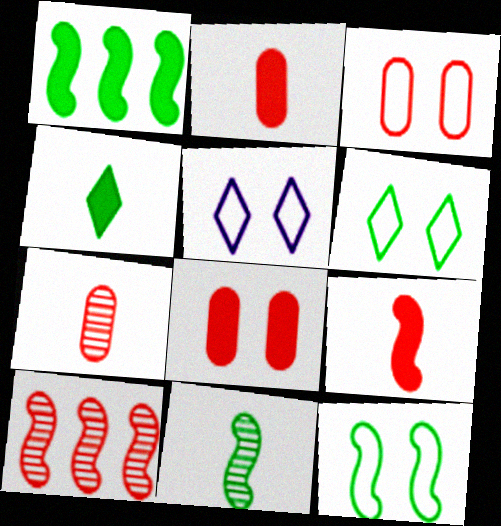[[1, 5, 7], 
[1, 11, 12], 
[3, 5, 12]]